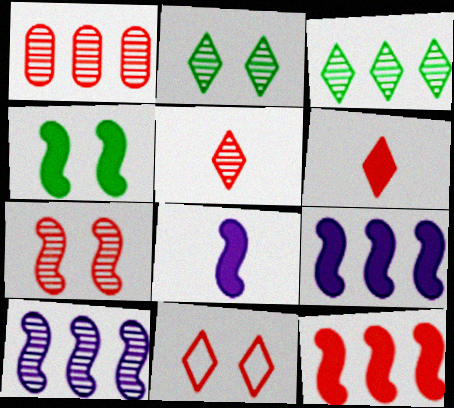[[1, 3, 10], 
[1, 5, 7], 
[4, 8, 12]]